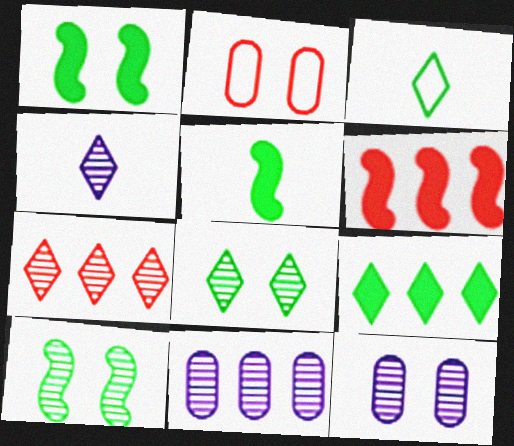[[3, 6, 12], 
[3, 8, 9], 
[4, 7, 8]]